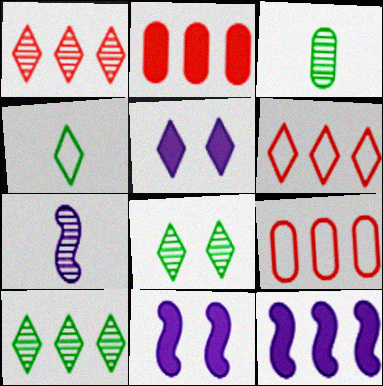[[1, 4, 5], 
[3, 6, 11], 
[9, 10, 12]]